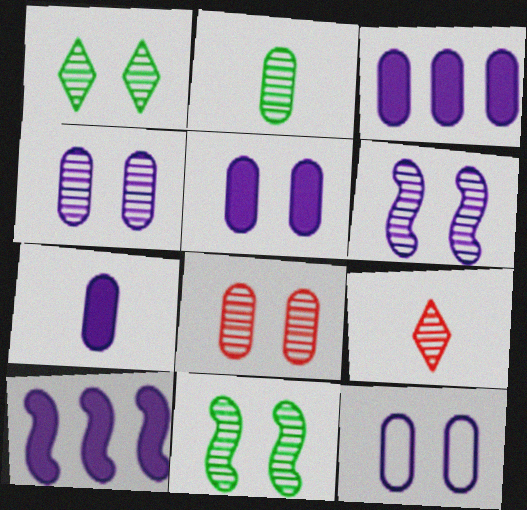[[1, 6, 8], 
[3, 5, 7], 
[4, 5, 12]]